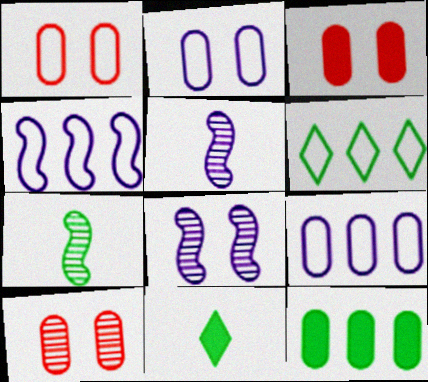[[1, 3, 10], 
[3, 5, 6], 
[4, 10, 11]]